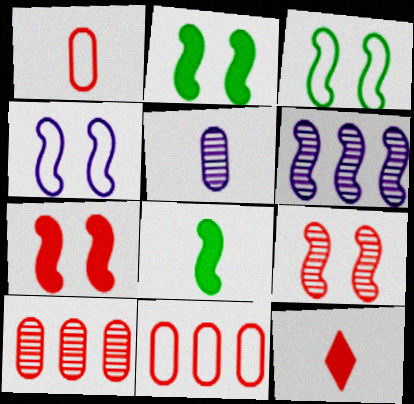[[2, 4, 9], 
[9, 11, 12]]